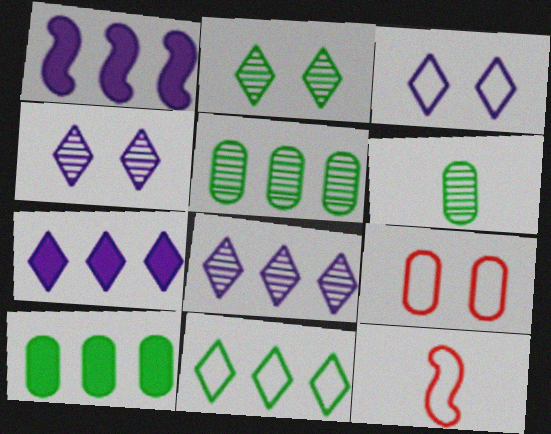[[4, 10, 12]]